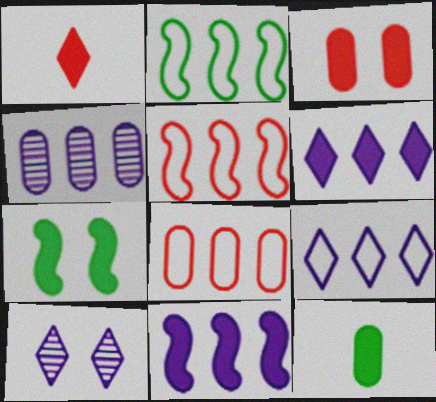[[2, 8, 9], 
[4, 9, 11], 
[5, 10, 12]]